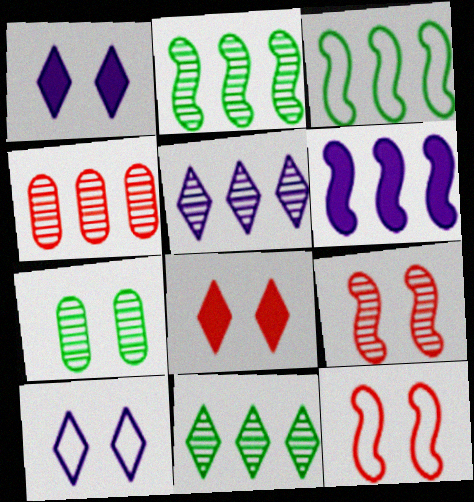[[1, 7, 12], 
[2, 4, 5]]